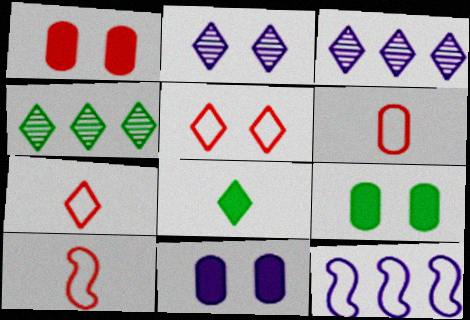[[1, 9, 11], 
[3, 5, 8], 
[3, 9, 10], 
[4, 10, 11], 
[6, 7, 10]]